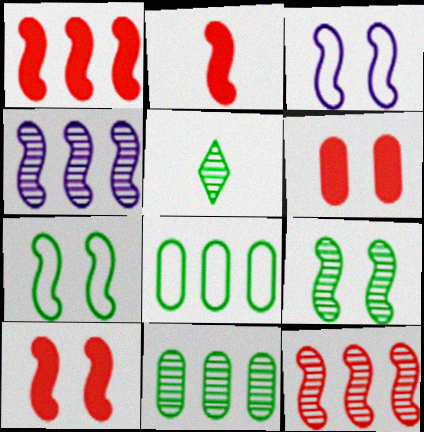[[1, 2, 10], 
[2, 4, 7], 
[3, 9, 10], 
[5, 9, 11]]